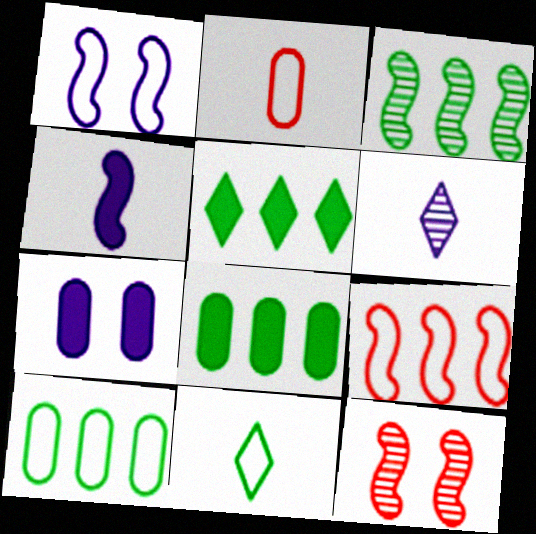[[3, 5, 10]]